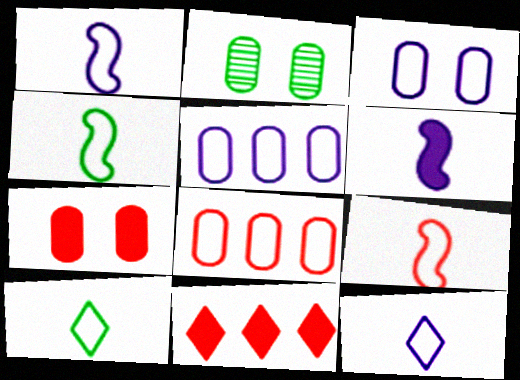[[1, 2, 11], 
[1, 4, 9], 
[2, 3, 7]]